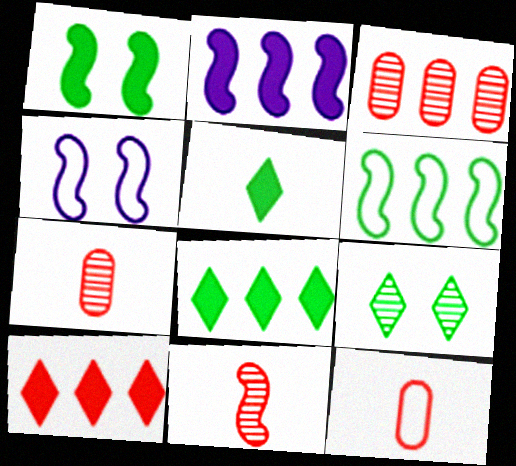[[2, 9, 12], 
[3, 4, 5], 
[4, 7, 8]]